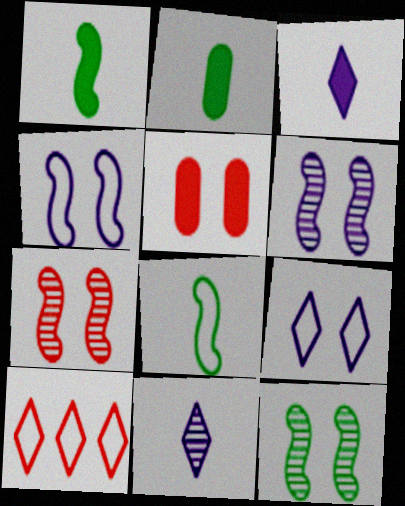[[2, 6, 10], 
[5, 9, 12], 
[6, 7, 12]]